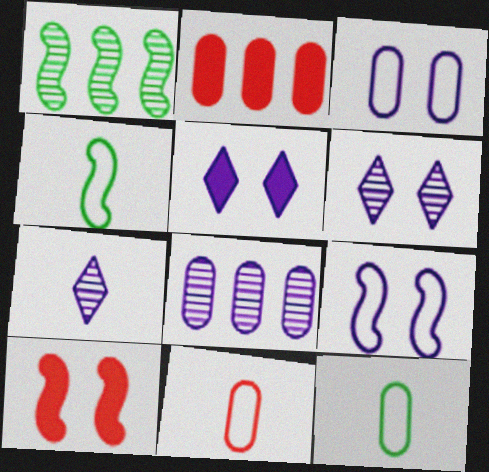[[1, 5, 11], 
[2, 4, 6]]